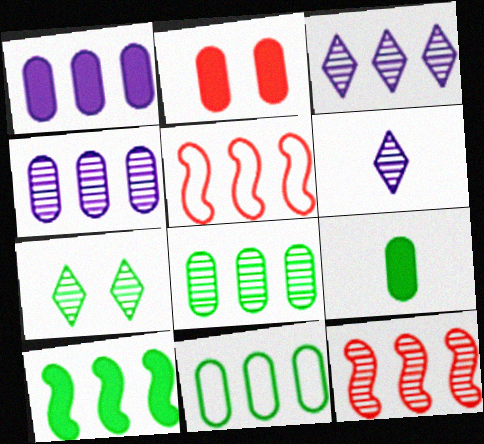[[1, 2, 9], 
[3, 8, 12]]